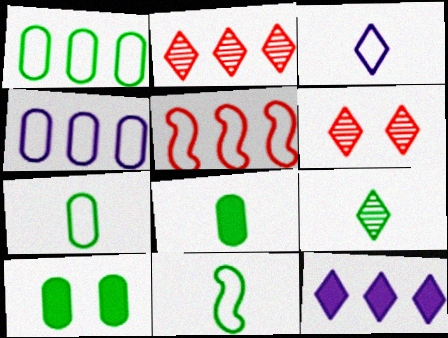[[8, 9, 11]]